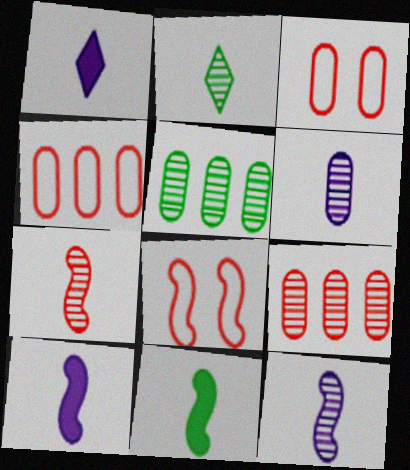[[1, 5, 8], 
[2, 6, 7]]